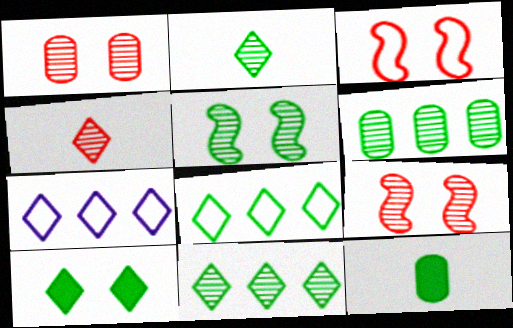[[2, 5, 6], 
[2, 8, 10], 
[4, 7, 10], 
[5, 8, 12], 
[7, 9, 12]]